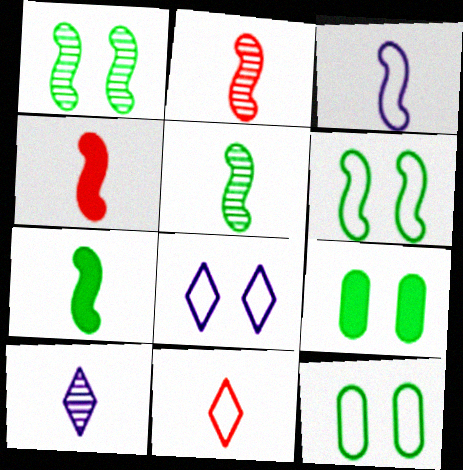[[2, 3, 7], 
[3, 4, 5]]